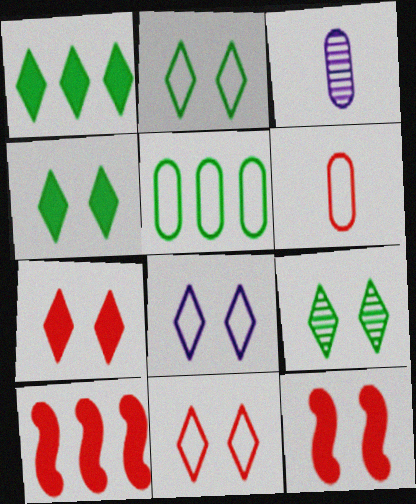[[2, 3, 10], 
[2, 4, 9], 
[2, 8, 11], 
[7, 8, 9]]